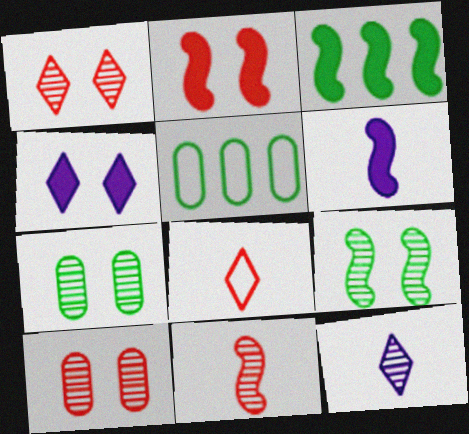[[1, 5, 6], 
[2, 3, 6], 
[2, 5, 12], 
[4, 5, 11]]